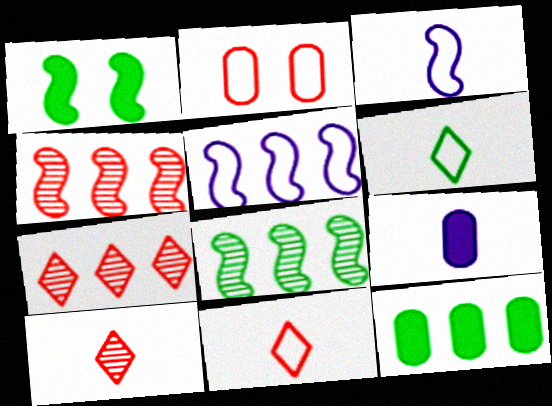[[1, 3, 4], 
[2, 5, 6], 
[5, 7, 12]]